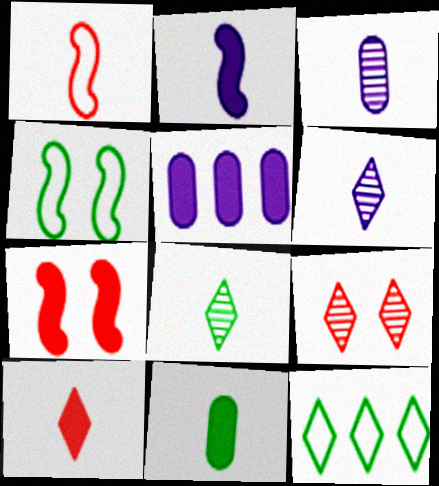[[1, 6, 11], 
[2, 10, 11], 
[3, 7, 12]]